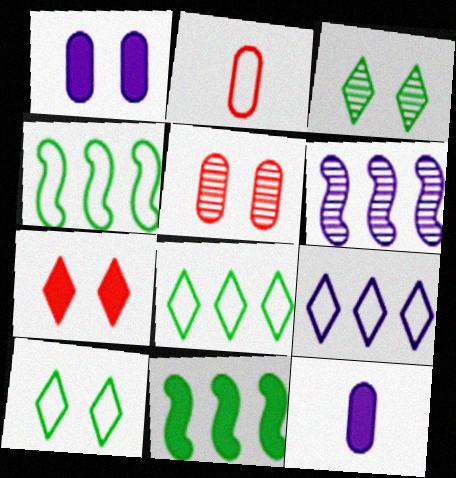[[7, 11, 12]]